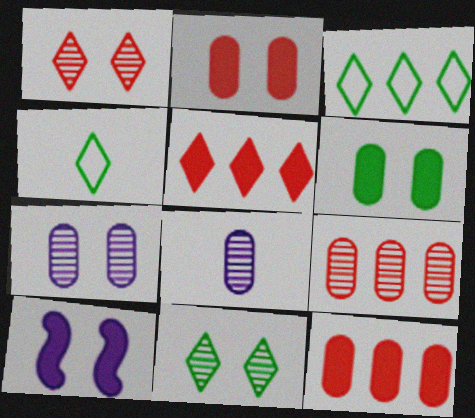[[4, 9, 10]]